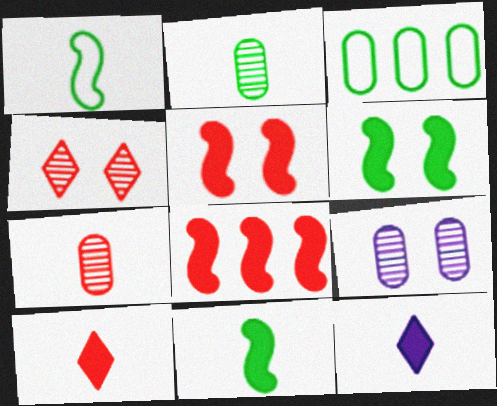[[1, 7, 12]]